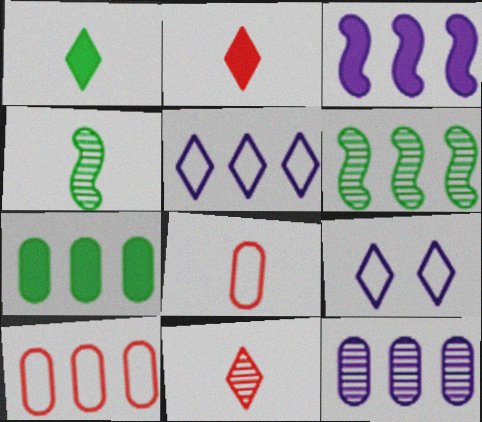[[3, 5, 12], 
[7, 10, 12]]